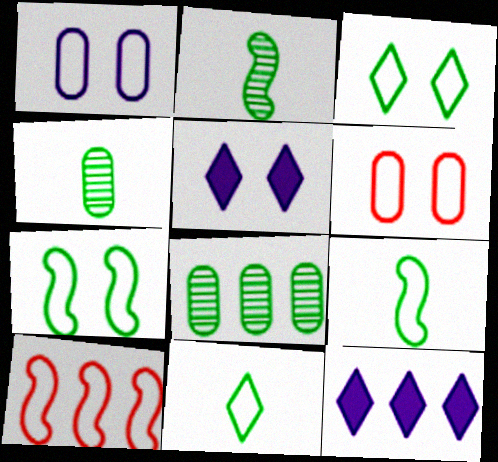[[1, 10, 11], 
[2, 6, 12], 
[4, 5, 10], 
[8, 10, 12]]